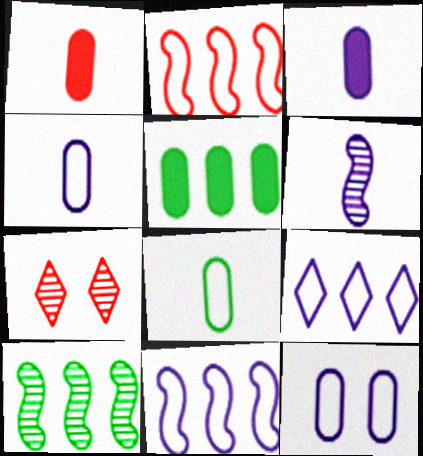[[1, 2, 7]]